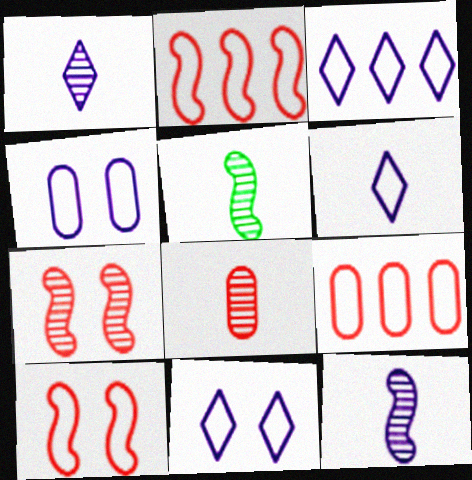[[1, 5, 8], 
[3, 6, 11]]